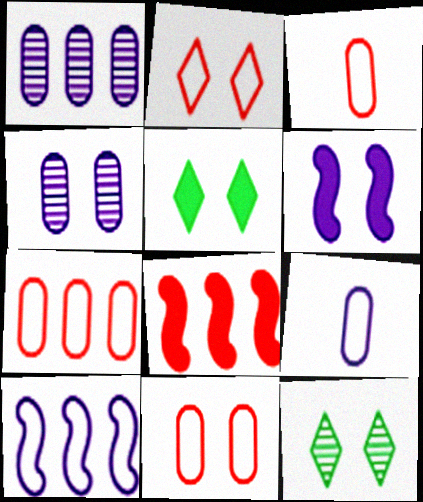[[3, 7, 11], 
[6, 11, 12], 
[8, 9, 12]]